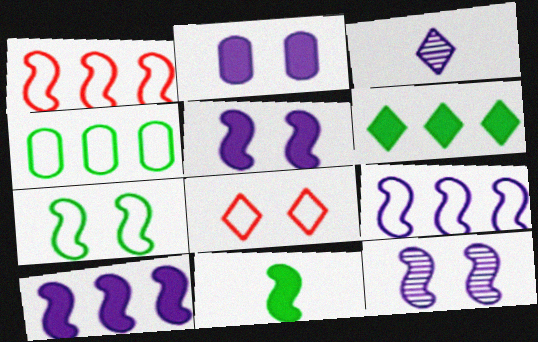[[1, 11, 12], 
[2, 3, 9], 
[3, 6, 8]]